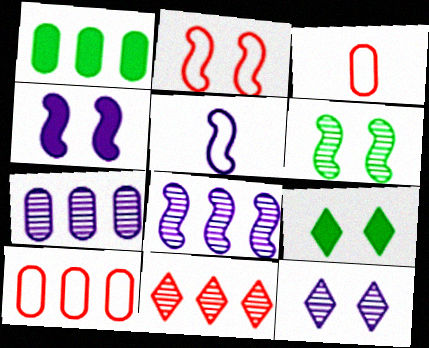[[1, 7, 10], 
[2, 4, 6], 
[3, 8, 9], 
[4, 5, 8]]